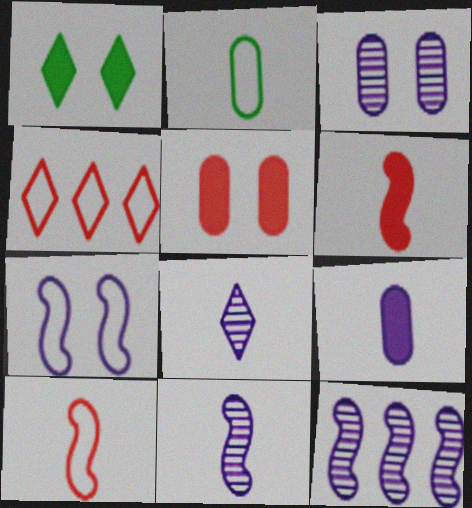[[1, 4, 8], 
[2, 4, 7], 
[2, 6, 8], 
[3, 8, 12]]